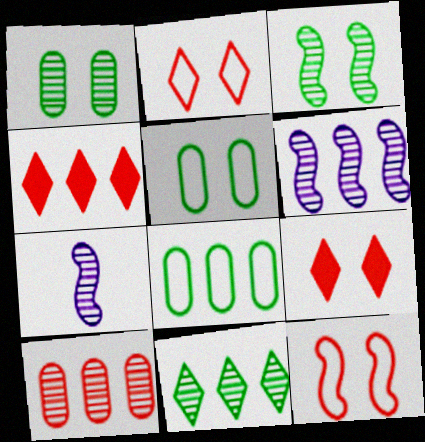[[4, 5, 7], 
[4, 6, 8], 
[6, 10, 11], 
[7, 8, 9]]